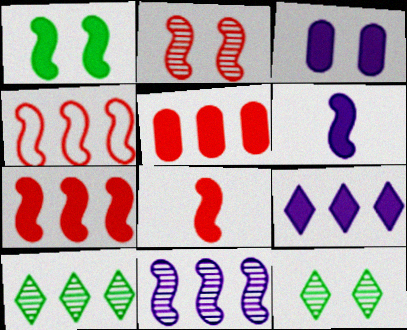[[1, 6, 7], 
[2, 4, 8], 
[3, 6, 9]]